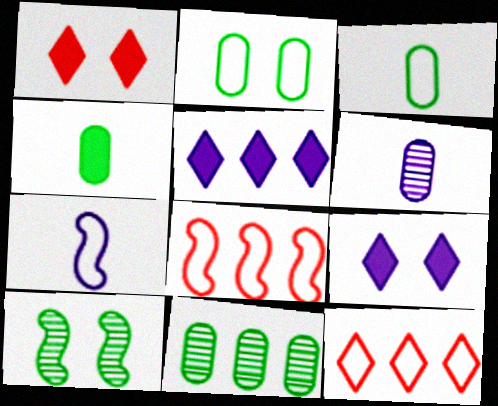[[1, 7, 11], 
[2, 4, 11], 
[2, 7, 12], 
[5, 8, 11]]